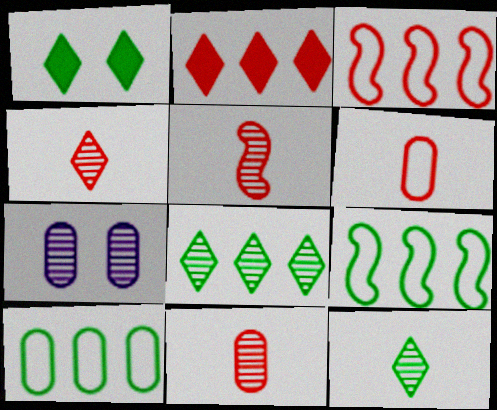[[4, 5, 11], 
[5, 7, 8]]